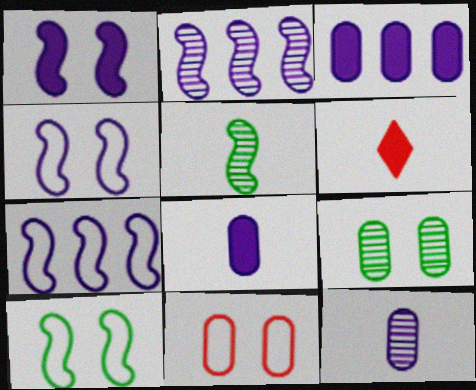[[6, 7, 9]]